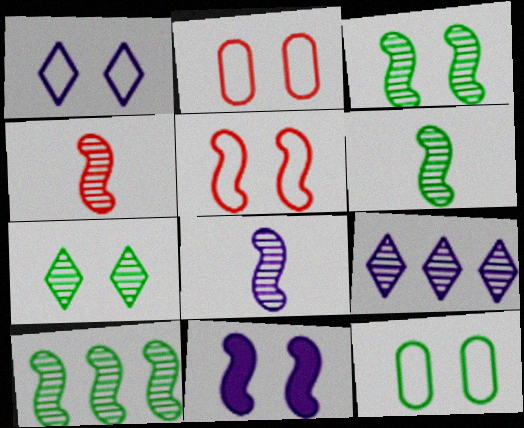[[1, 5, 12], 
[2, 7, 11], 
[3, 5, 11], 
[3, 6, 10], 
[4, 6, 8]]